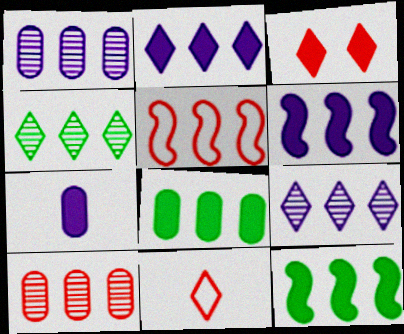[[3, 7, 12], 
[5, 8, 9]]